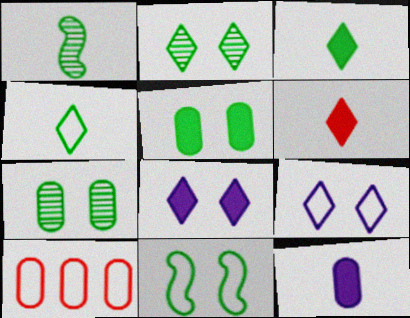[[1, 8, 10], 
[2, 5, 11], 
[7, 10, 12]]